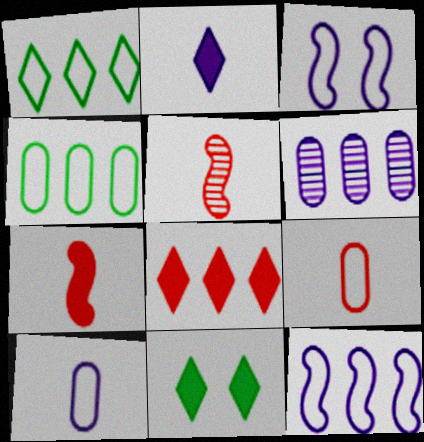[[1, 3, 9], 
[2, 3, 6], 
[2, 8, 11]]